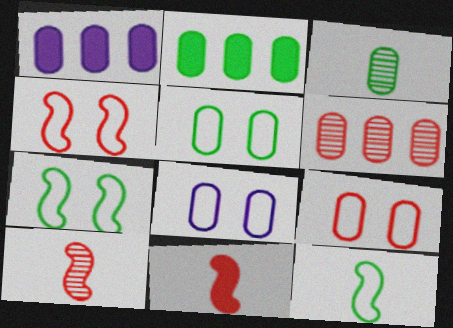[[1, 3, 9], 
[2, 3, 5], 
[5, 8, 9]]